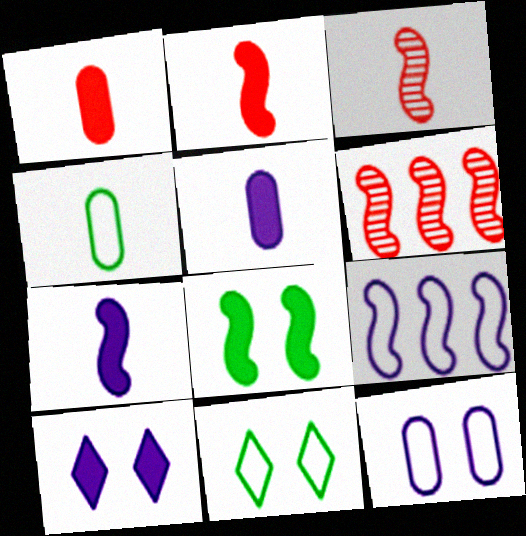[[3, 8, 9], 
[4, 6, 10], 
[5, 6, 11]]